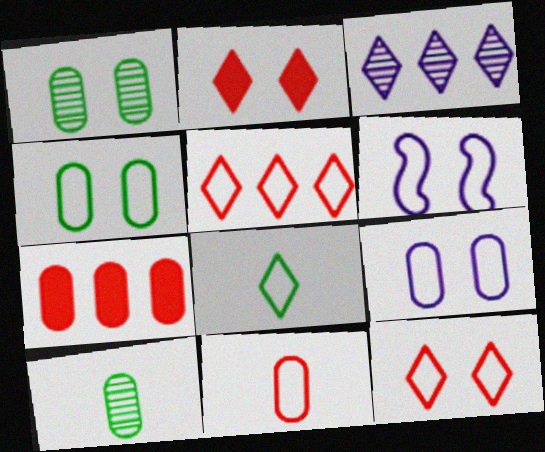[[1, 2, 6], 
[2, 3, 8], 
[4, 6, 12], 
[7, 9, 10]]